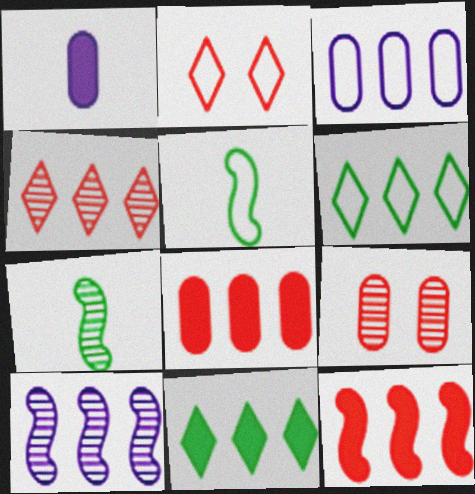[[2, 3, 5], 
[6, 8, 10]]